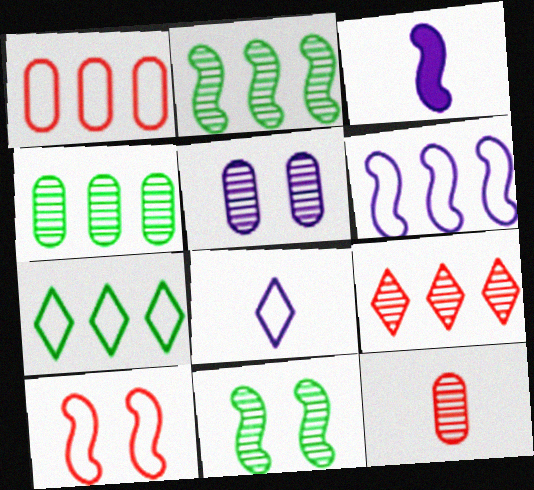[[1, 6, 7], 
[2, 3, 10], 
[4, 5, 12]]